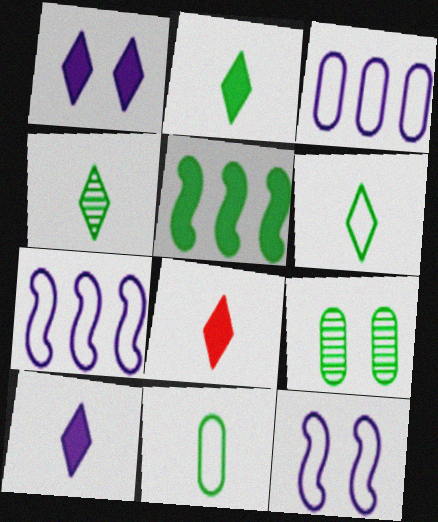[[2, 4, 6], 
[2, 8, 10], 
[5, 6, 9], 
[7, 8, 9]]